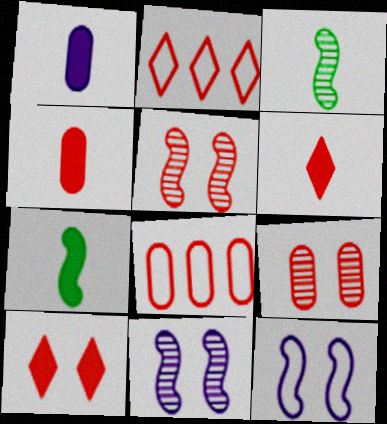[[1, 6, 7], 
[2, 4, 5], 
[4, 8, 9], 
[5, 6, 8]]